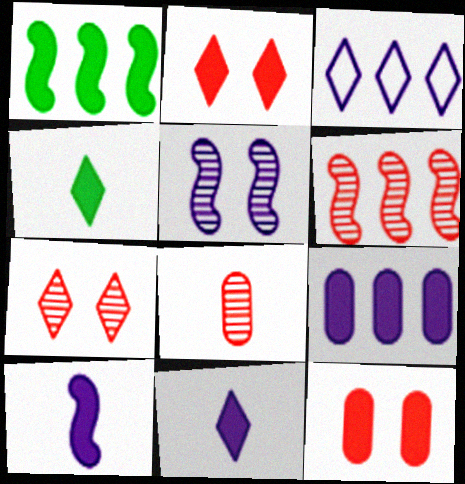[[1, 11, 12], 
[3, 4, 7], 
[6, 7, 8]]